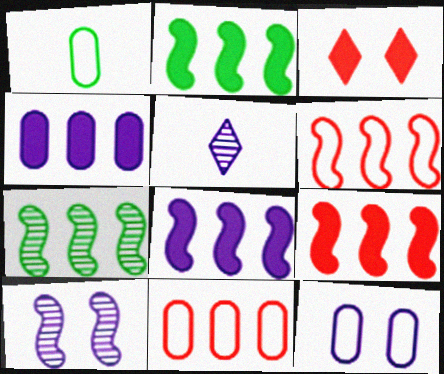[[1, 11, 12], 
[2, 8, 9], 
[5, 8, 12], 
[6, 7, 8]]